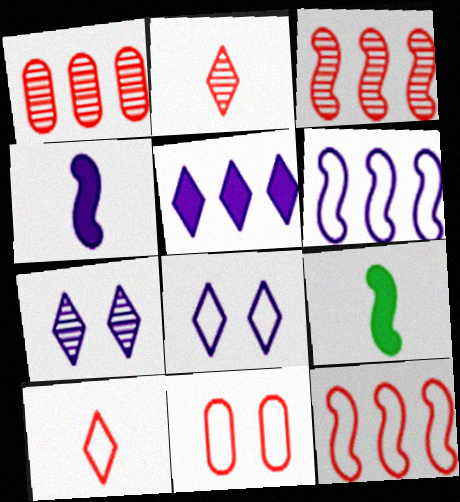[[1, 8, 9], 
[10, 11, 12]]